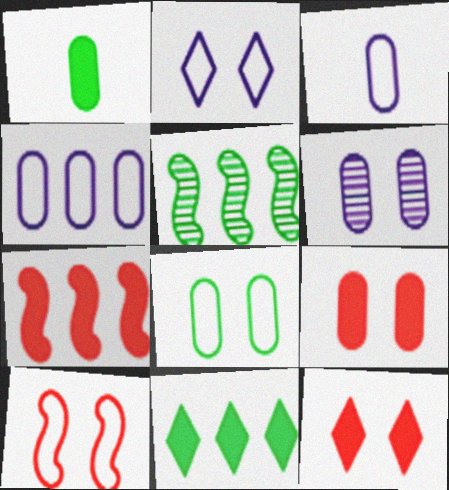[[2, 8, 10], 
[3, 5, 12], 
[6, 8, 9]]